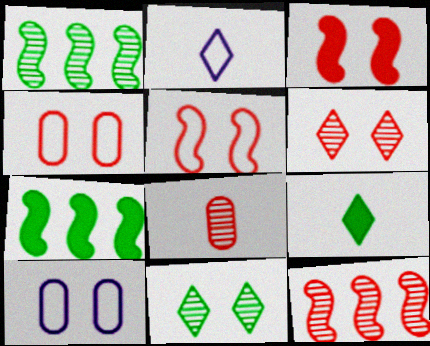[[3, 4, 6], 
[3, 10, 11], 
[6, 8, 12], 
[9, 10, 12]]